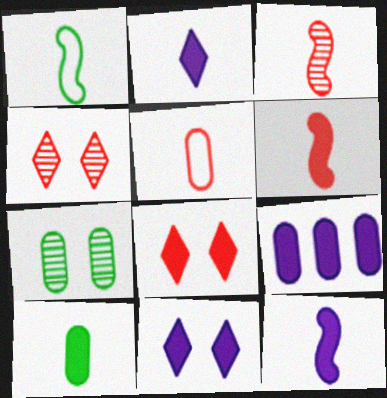[[1, 3, 12], 
[1, 4, 9], 
[2, 6, 10], 
[5, 7, 9], 
[9, 11, 12]]